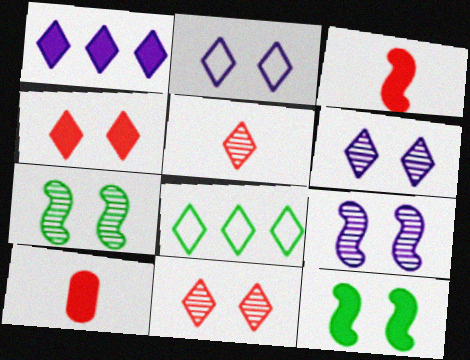[[1, 10, 12], 
[8, 9, 10]]